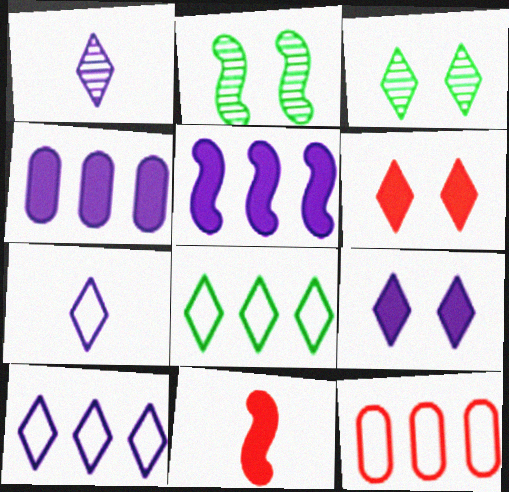[[1, 6, 8], 
[1, 9, 10]]